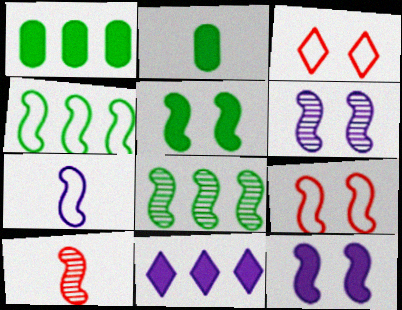[[4, 7, 9], 
[4, 10, 12], 
[5, 6, 9], 
[6, 8, 10]]